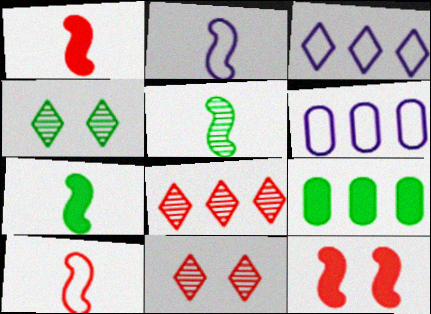[[1, 2, 5], 
[1, 4, 6], 
[2, 9, 11], 
[6, 7, 11]]